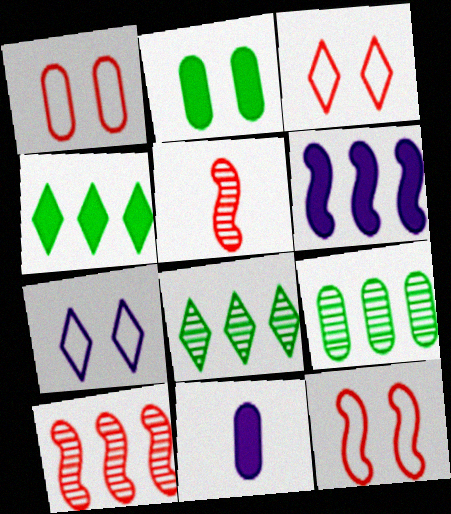[[1, 3, 12], 
[1, 9, 11], 
[8, 11, 12]]